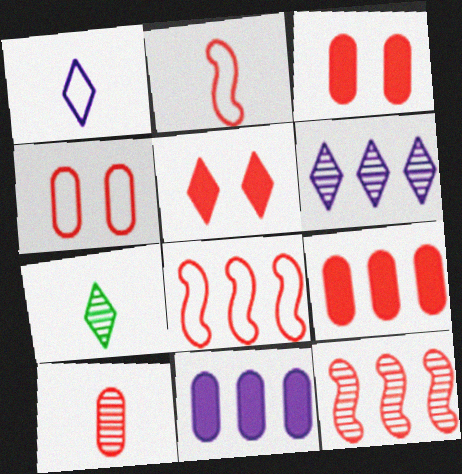[[4, 9, 10], 
[5, 8, 10]]